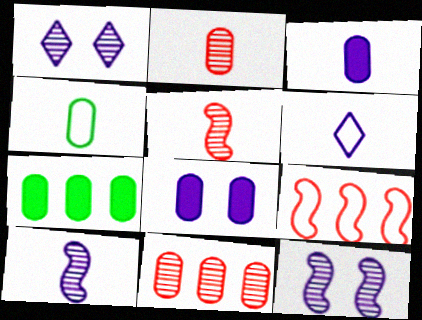[[2, 3, 4], 
[3, 6, 10], 
[4, 8, 11]]